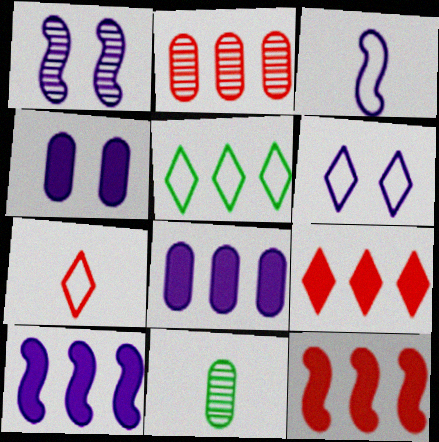[[1, 3, 10], 
[1, 4, 6], 
[2, 5, 10], 
[5, 6, 7], 
[6, 11, 12]]